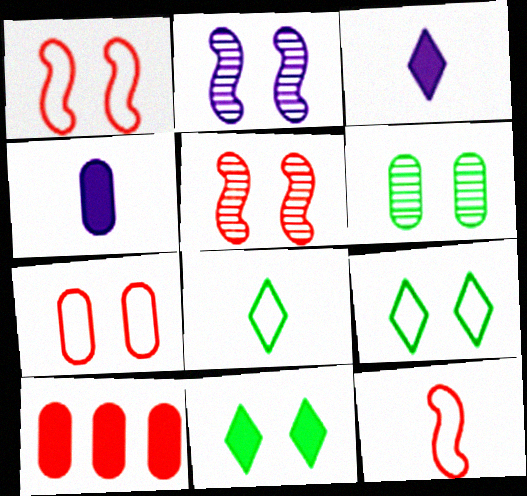[[2, 7, 11], 
[2, 8, 10]]